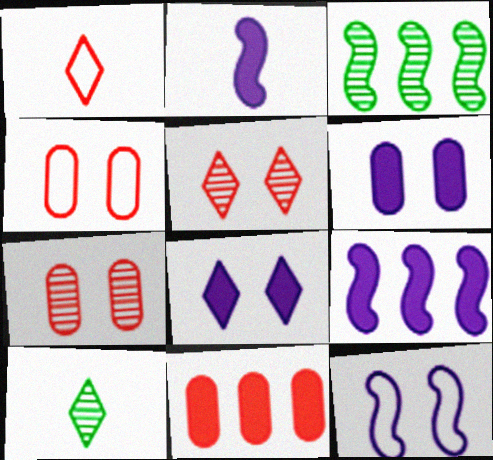[[1, 3, 6], 
[4, 9, 10], 
[10, 11, 12]]